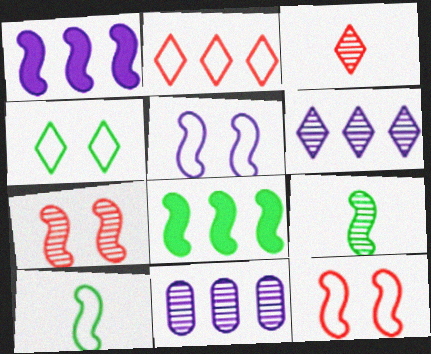[[1, 7, 10], 
[1, 9, 12], 
[2, 8, 11]]